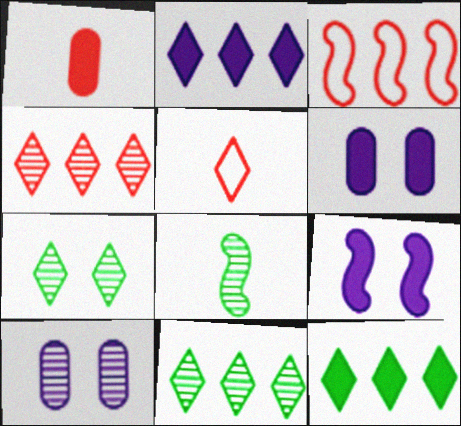[[1, 9, 12], 
[2, 5, 7], 
[3, 8, 9], 
[4, 8, 10]]